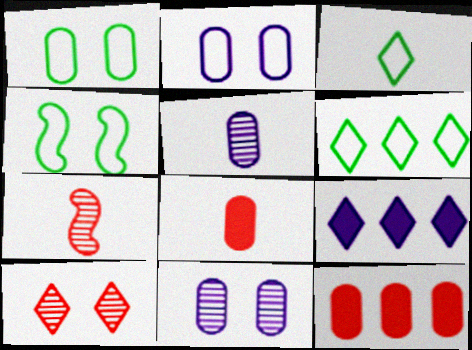[[1, 5, 12], 
[1, 7, 9], 
[3, 9, 10]]